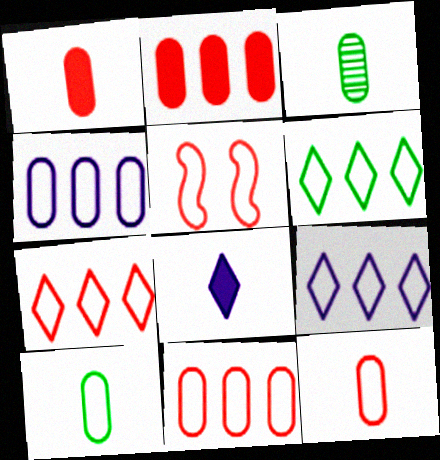[[5, 7, 12], 
[5, 9, 10], 
[6, 7, 9]]